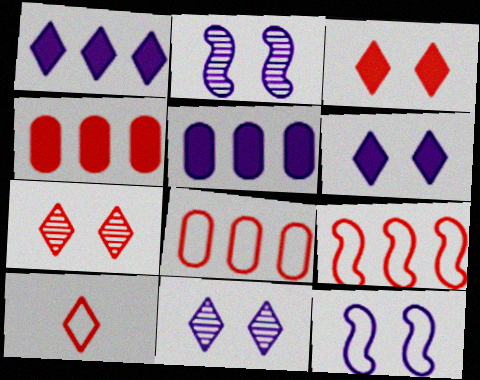[]